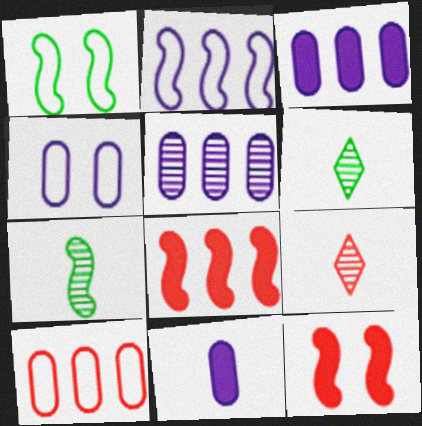[[1, 3, 9], 
[2, 7, 12], 
[4, 5, 11], 
[4, 6, 8], 
[9, 10, 12]]